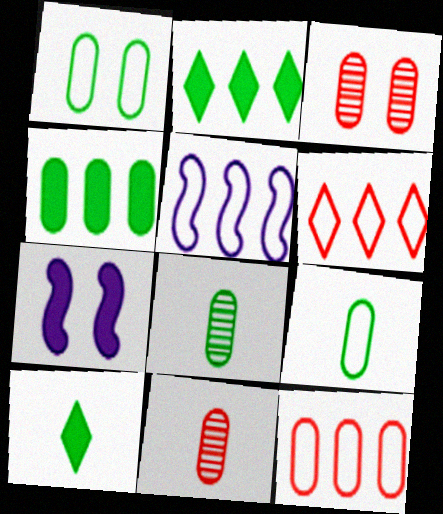[[1, 4, 8], 
[3, 5, 10], 
[6, 7, 8]]